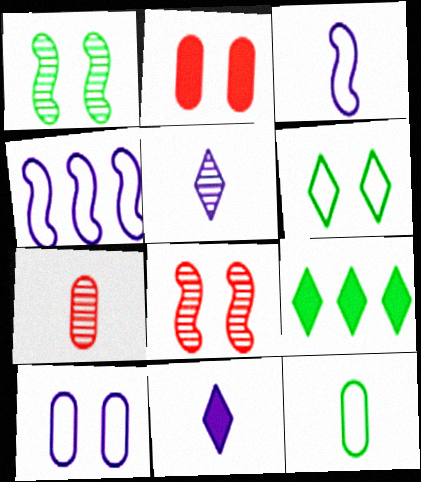[[1, 9, 12]]